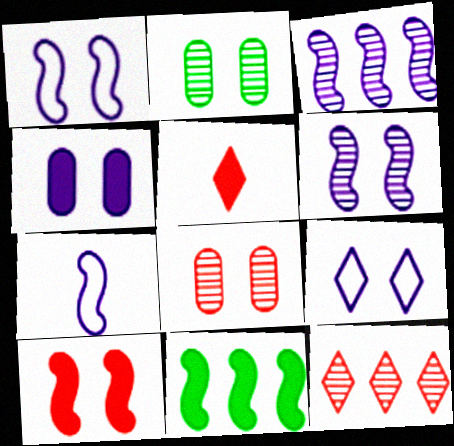[[2, 9, 10], 
[4, 5, 11], 
[4, 6, 9]]